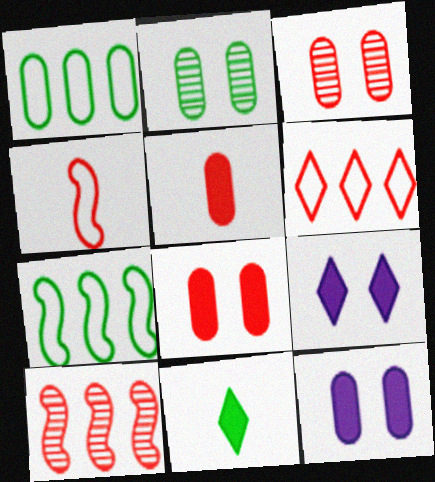[[2, 7, 11]]